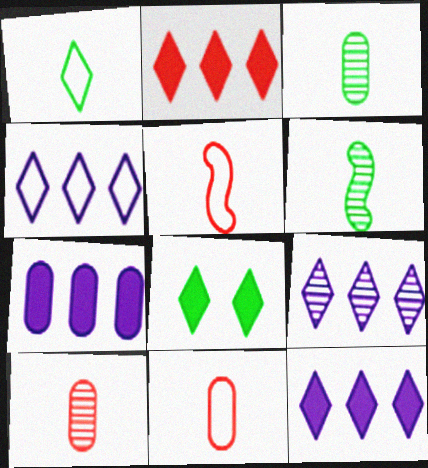[[4, 9, 12]]